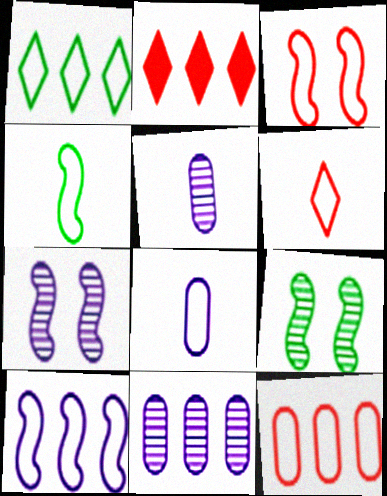[[1, 3, 8], 
[1, 10, 12], 
[2, 8, 9], 
[3, 4, 10], 
[3, 6, 12], 
[4, 6, 8]]